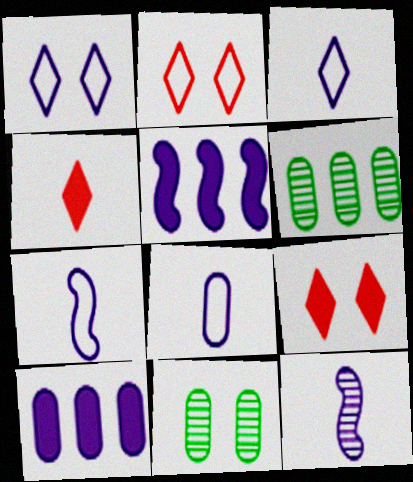[[1, 10, 12], 
[3, 7, 8], 
[6, 7, 9]]